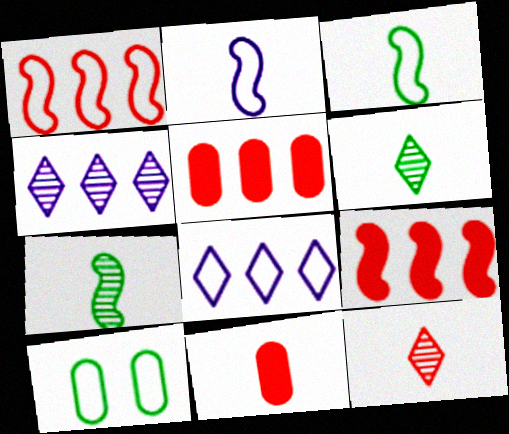[[2, 6, 11]]